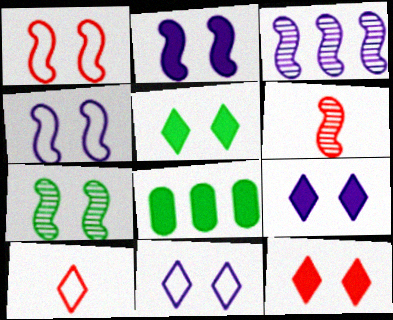[[1, 2, 7], 
[3, 6, 7], 
[5, 9, 12], 
[6, 8, 11]]